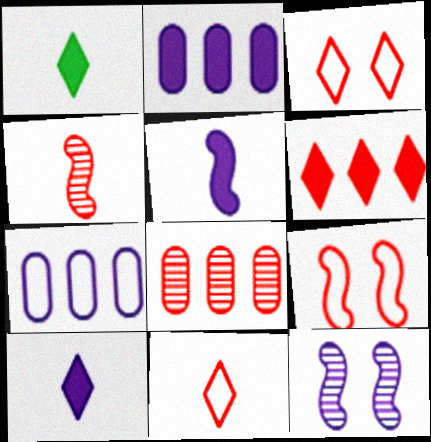[[7, 10, 12]]